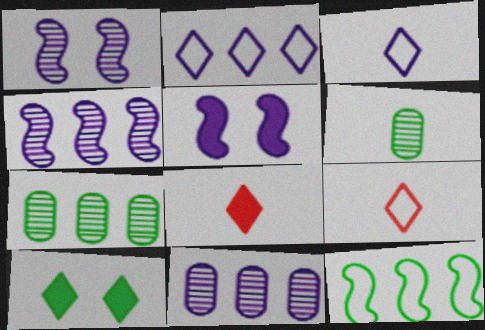[[3, 5, 11], 
[5, 7, 9], 
[6, 10, 12]]